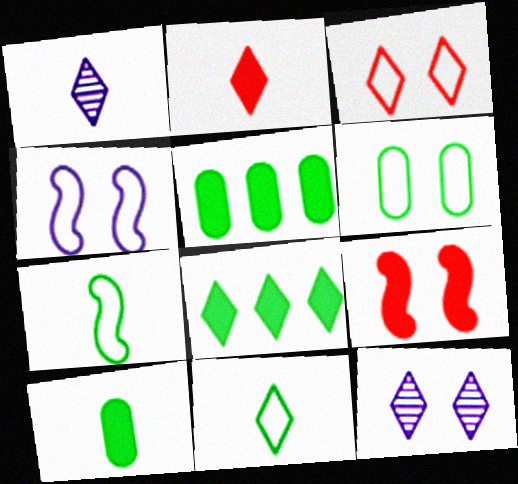[[1, 2, 11], 
[1, 3, 8], 
[3, 4, 6], 
[6, 9, 12]]